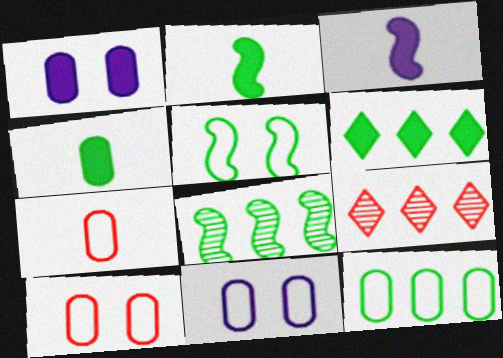[[2, 5, 8], 
[2, 9, 11], 
[6, 8, 12], 
[7, 11, 12]]